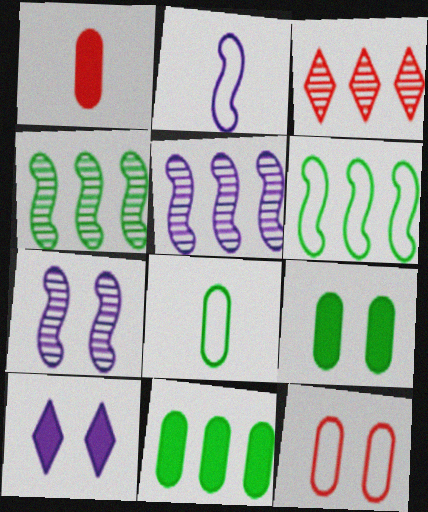[[2, 3, 9]]